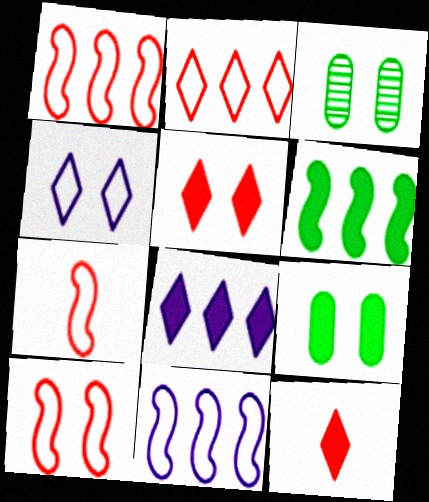[[1, 7, 10], 
[3, 7, 8], 
[3, 11, 12]]